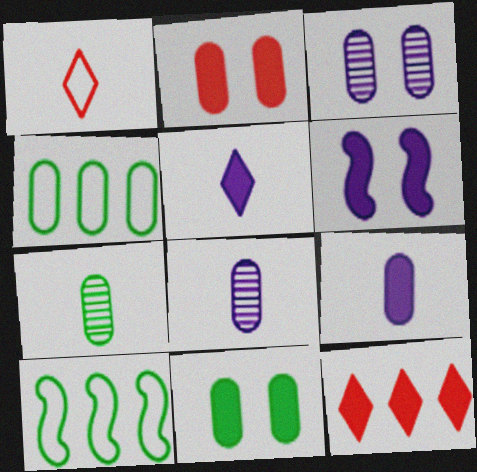[[2, 4, 8], 
[4, 7, 11]]